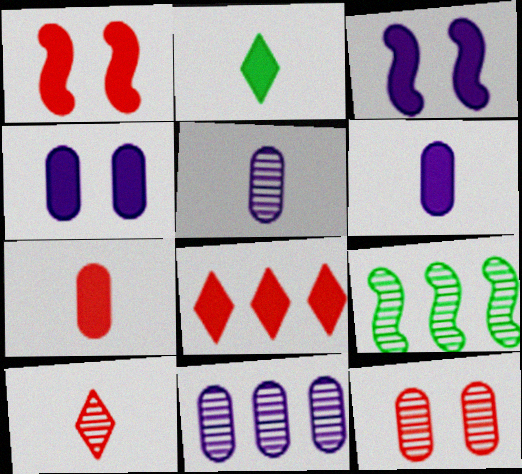[[1, 7, 8]]